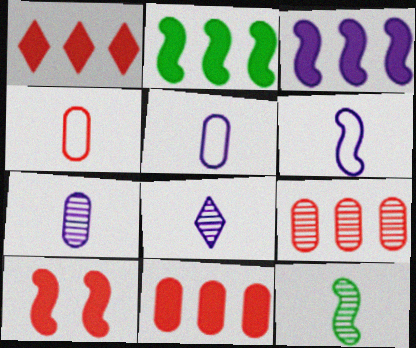[]